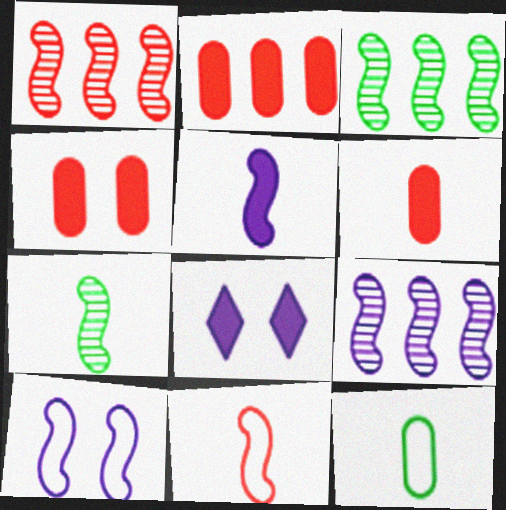[[1, 3, 9], 
[1, 8, 12], 
[2, 4, 6], 
[5, 7, 11], 
[5, 9, 10]]